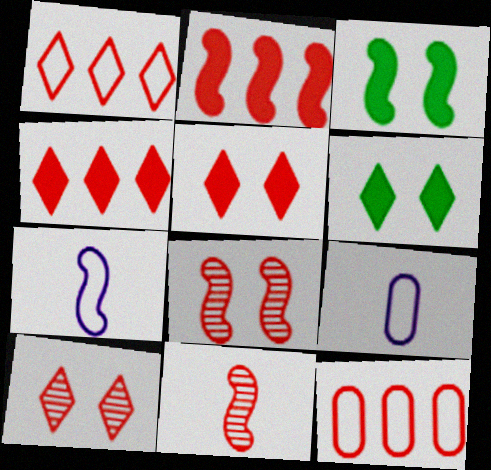[[5, 11, 12]]